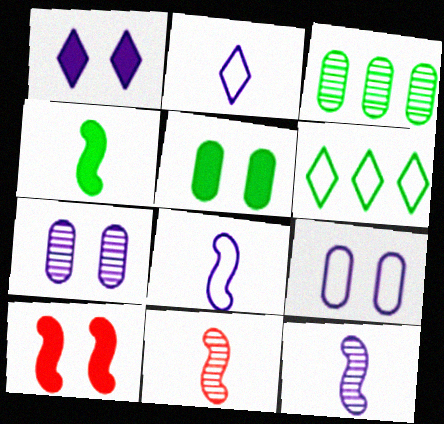[[1, 5, 10], 
[2, 3, 10], 
[4, 8, 11]]